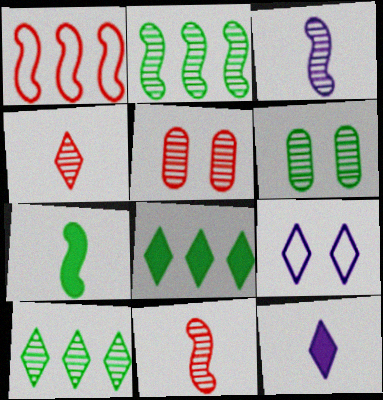[[1, 6, 12], 
[3, 5, 10], 
[4, 8, 9]]